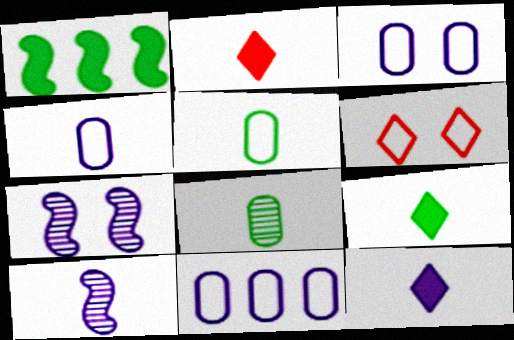[[2, 5, 10], 
[2, 9, 12], 
[3, 4, 11], 
[4, 10, 12], 
[7, 11, 12]]